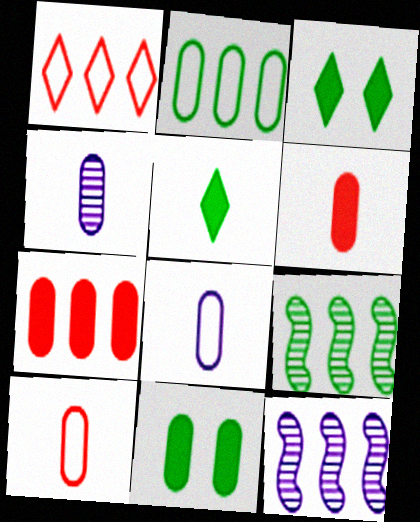[[3, 10, 12]]